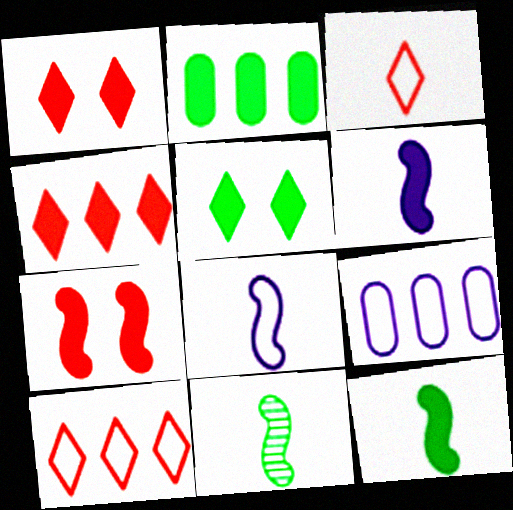[[1, 2, 6], 
[1, 9, 11], 
[2, 5, 12]]